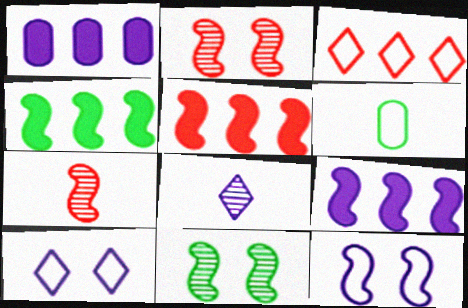[[1, 8, 12], 
[3, 6, 12], 
[4, 5, 9], 
[4, 7, 12]]